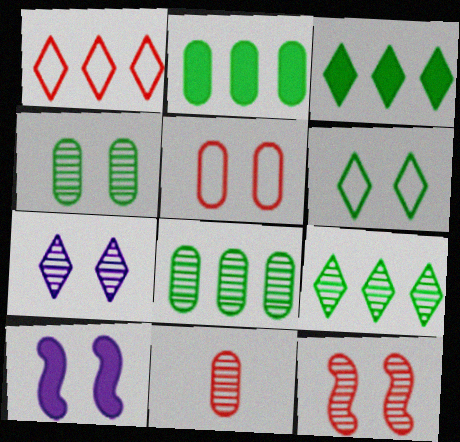[[4, 7, 12]]